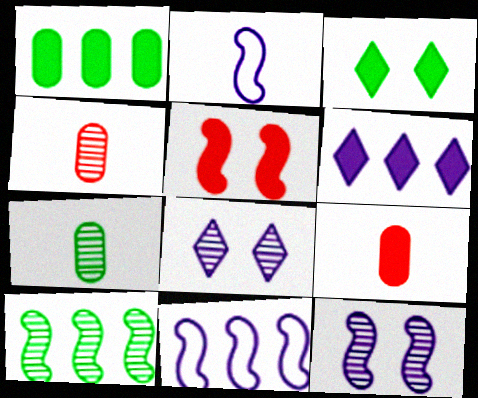[[2, 5, 10], 
[3, 4, 11], 
[4, 8, 10]]